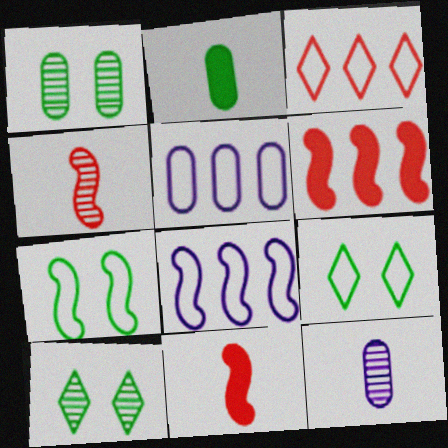[[5, 10, 11], 
[6, 9, 12]]